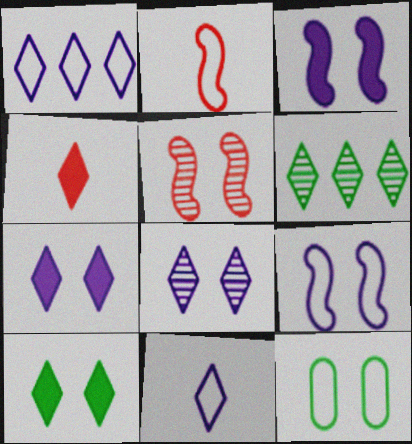[[1, 2, 12], 
[5, 7, 12]]